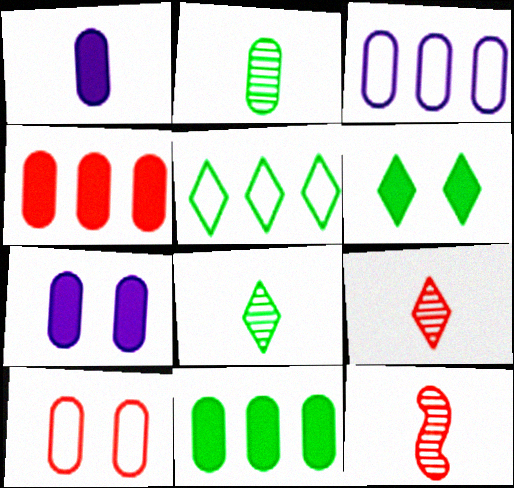[[3, 6, 12], 
[5, 6, 8], 
[5, 7, 12]]